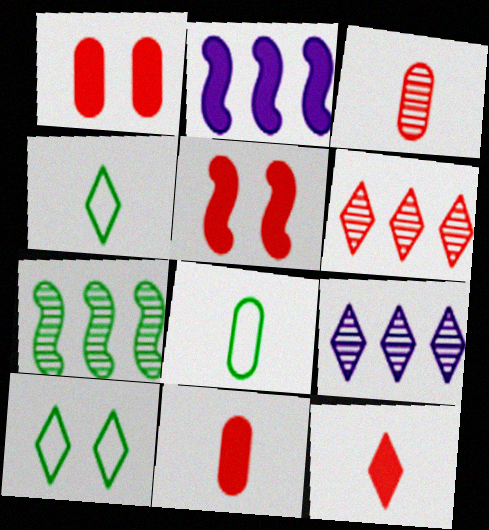[[2, 3, 10], 
[5, 8, 9], 
[9, 10, 12]]